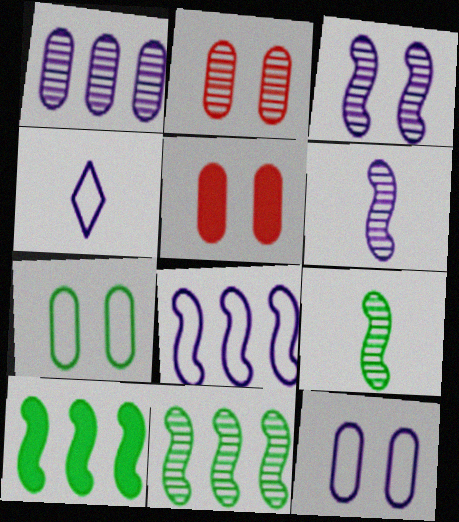[[2, 4, 10], 
[4, 5, 11], 
[4, 8, 12]]